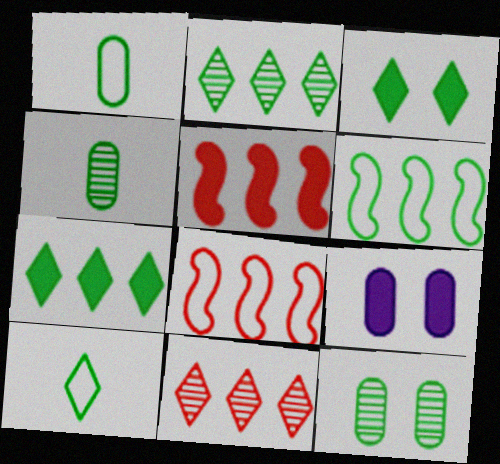[[2, 3, 10], 
[3, 4, 6]]